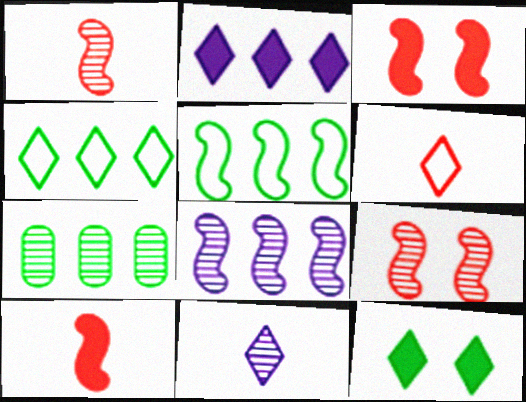[[7, 9, 11]]